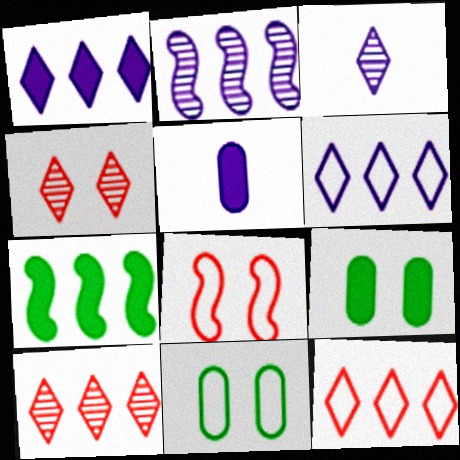[]